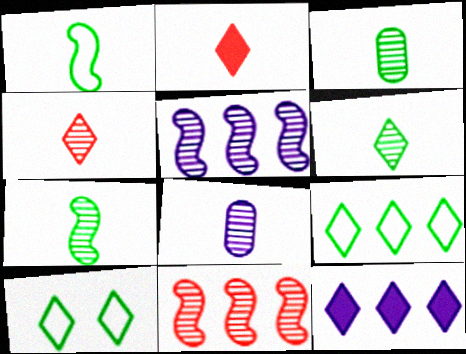[[1, 2, 8], 
[3, 6, 7], 
[4, 7, 8], 
[4, 10, 12]]